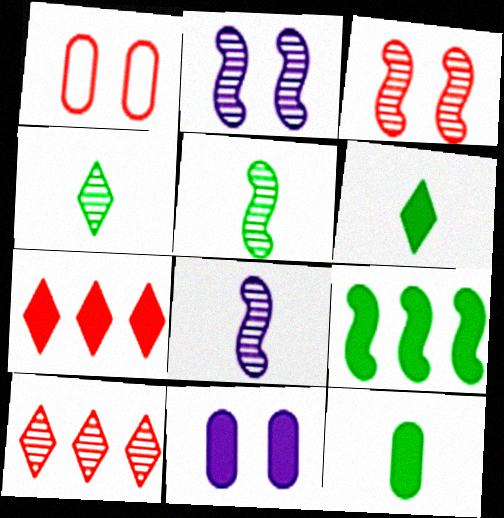[]